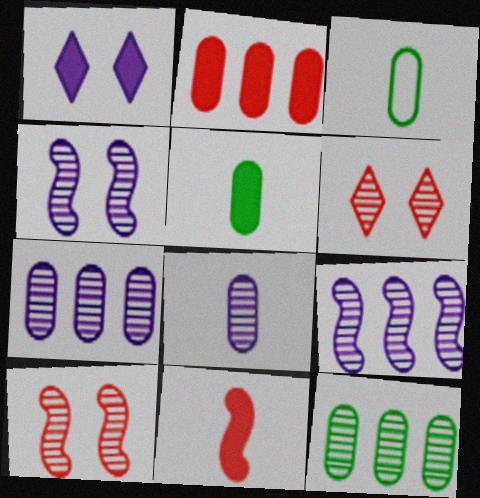[]